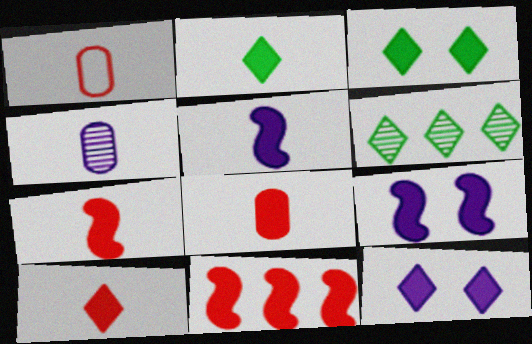[[1, 6, 9], 
[2, 5, 8], 
[7, 8, 10]]